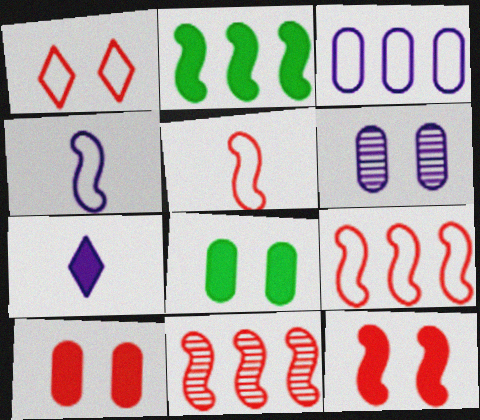[[2, 7, 10], 
[5, 11, 12]]